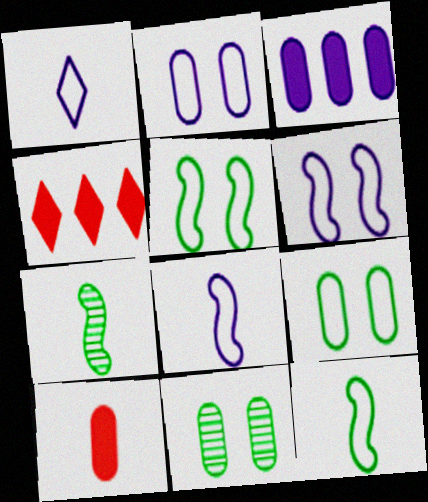[[1, 7, 10], 
[2, 4, 7], 
[4, 8, 11]]